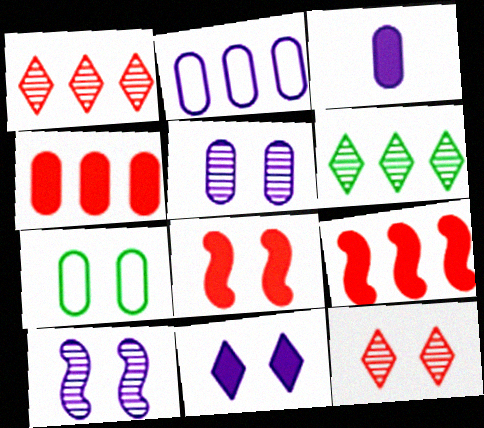[[2, 3, 5], 
[2, 6, 9]]